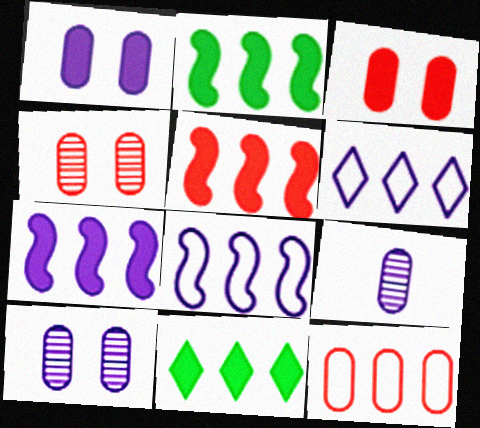[[2, 5, 7]]